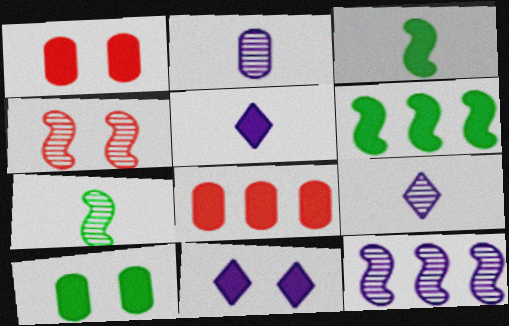[[1, 5, 6], 
[3, 8, 11], 
[4, 7, 12]]